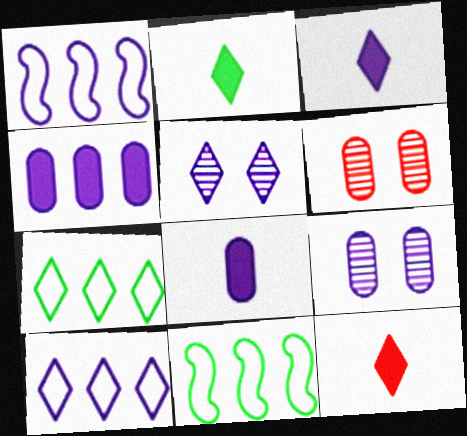[[1, 2, 6], 
[1, 3, 9], 
[1, 5, 8], 
[2, 3, 12], 
[3, 5, 10], 
[3, 6, 11], 
[5, 7, 12], 
[9, 11, 12]]